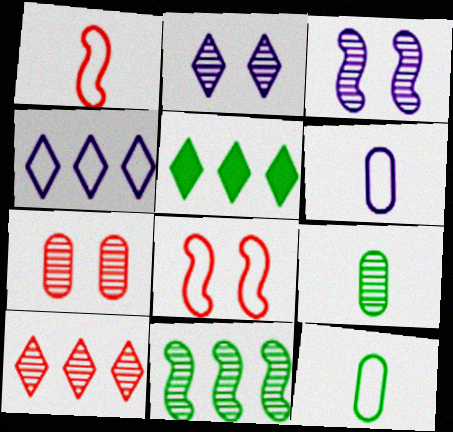[[3, 9, 10], 
[4, 5, 10], 
[4, 8, 12]]